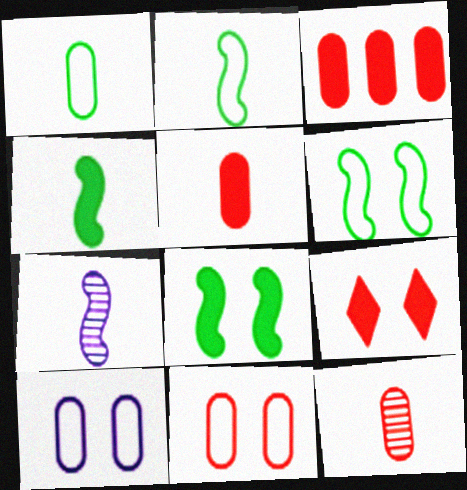[[3, 11, 12]]